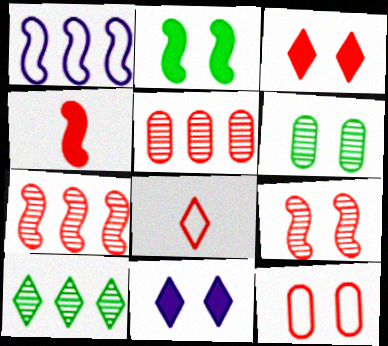[[3, 9, 12], 
[8, 10, 11]]